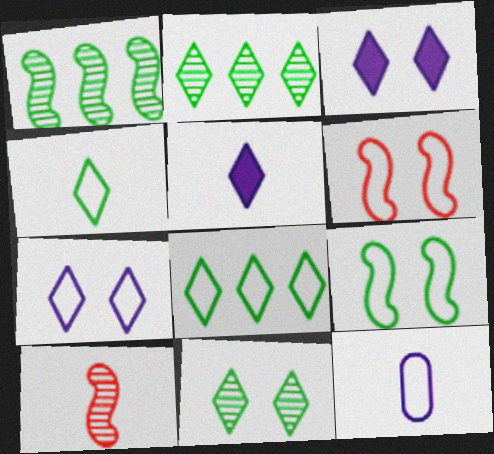[[6, 8, 12]]